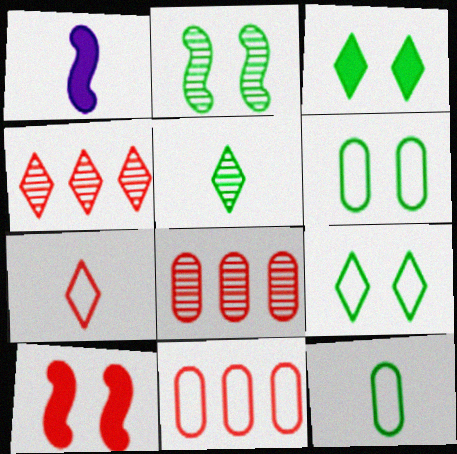[[1, 4, 6], 
[1, 8, 9], 
[2, 3, 6], 
[7, 8, 10]]